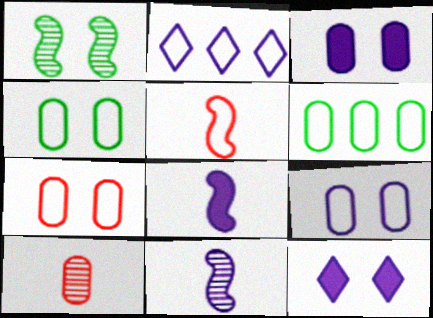[[1, 7, 12], 
[2, 3, 11], 
[2, 4, 5], 
[3, 6, 10], 
[4, 7, 9]]